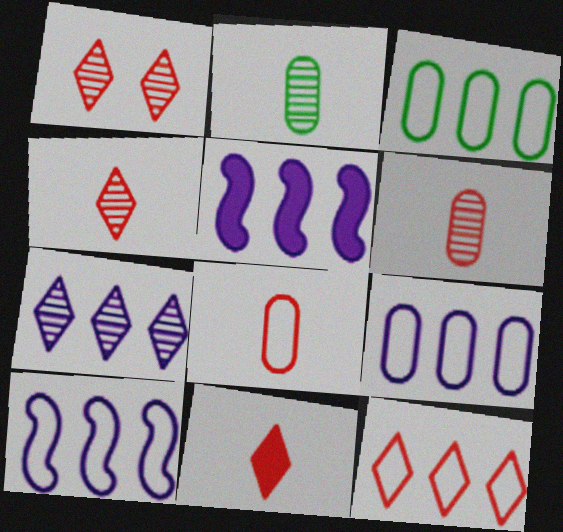[[1, 11, 12], 
[3, 10, 12], 
[5, 7, 9]]